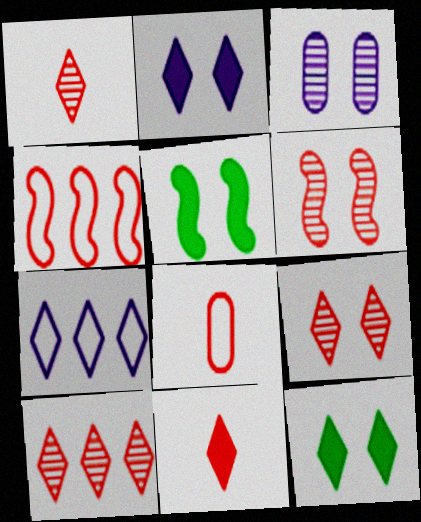[[1, 7, 12], 
[1, 9, 10]]